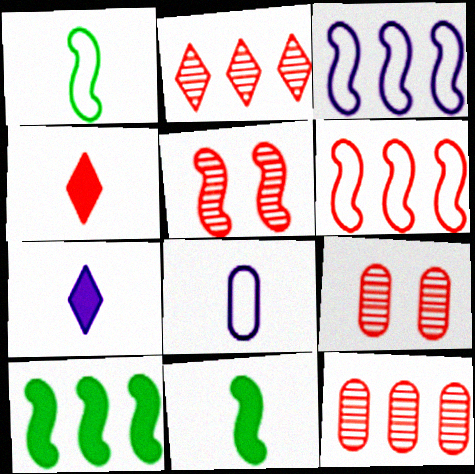[[3, 5, 11], 
[4, 6, 9]]